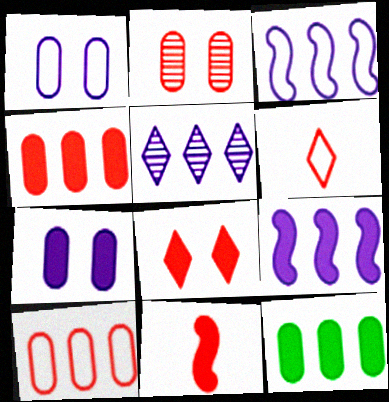[[4, 8, 11]]